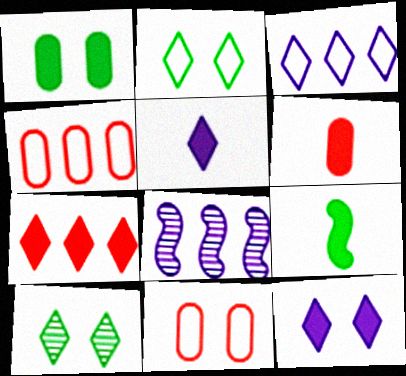[[2, 6, 8], 
[5, 6, 9]]